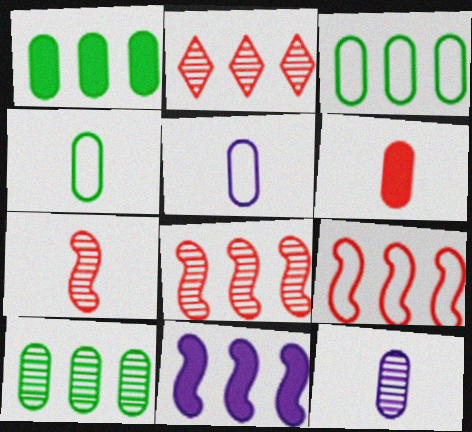[[1, 3, 10], 
[2, 3, 11], 
[4, 6, 12]]